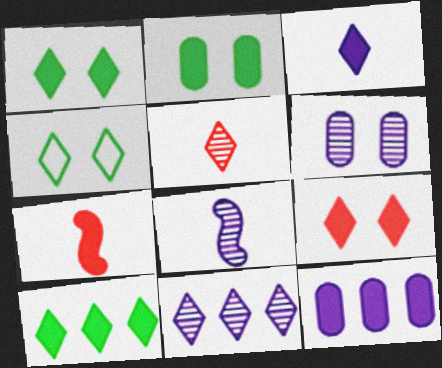[[1, 7, 12], 
[3, 9, 10], 
[6, 8, 11]]